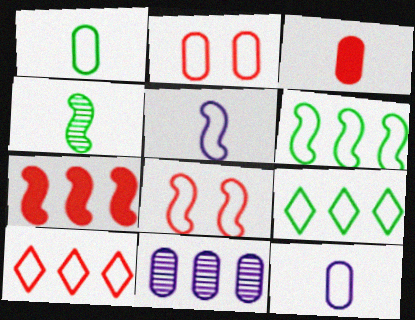[[2, 5, 9], 
[5, 6, 8], 
[7, 9, 11], 
[8, 9, 12]]